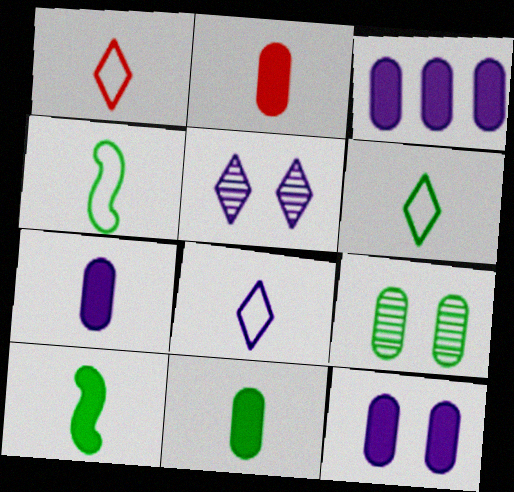[[1, 6, 8], 
[2, 7, 11], 
[3, 7, 12]]